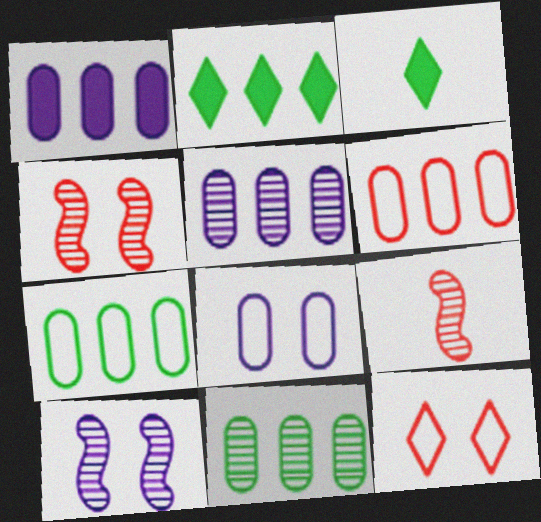[[1, 6, 11], 
[2, 8, 9], 
[3, 6, 10]]